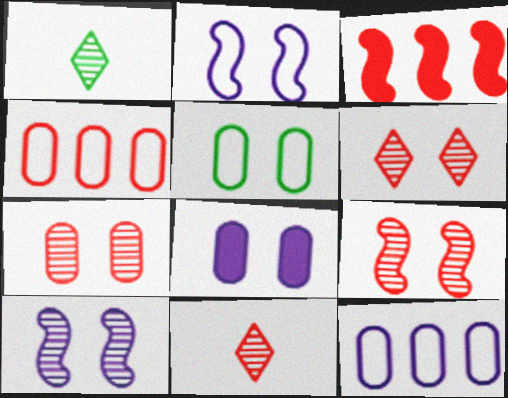[[5, 7, 8], 
[6, 7, 9]]